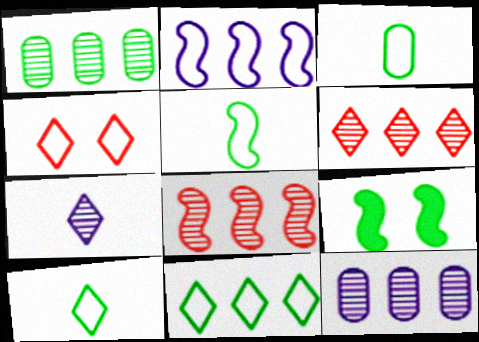[[1, 9, 10], 
[2, 3, 4], 
[3, 5, 10]]